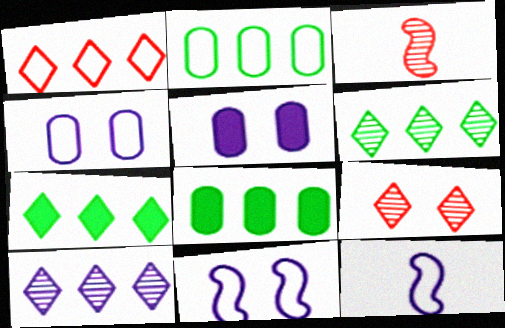[[1, 7, 10], 
[3, 4, 7], 
[5, 10, 12], 
[8, 9, 12]]